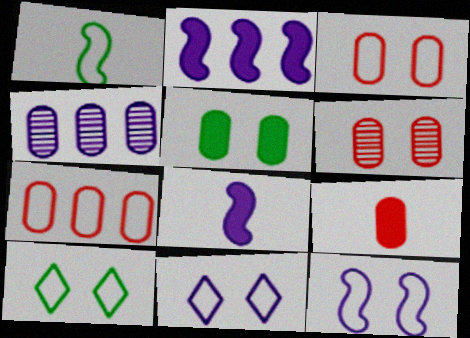[[1, 7, 11], 
[3, 10, 12], 
[4, 8, 11], 
[6, 7, 9]]